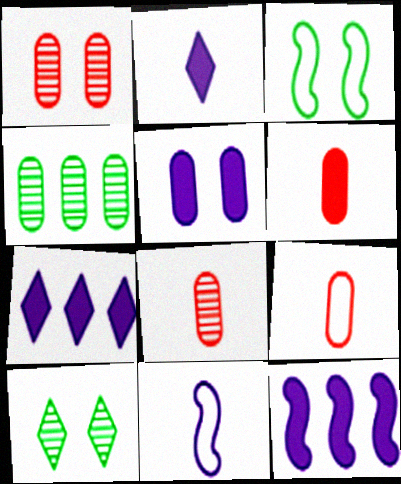[[2, 5, 12], 
[3, 7, 8], 
[4, 5, 9], 
[6, 8, 9], 
[9, 10, 12]]